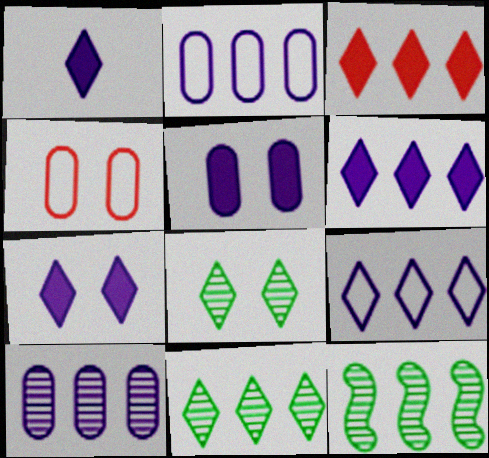[[1, 4, 12], 
[1, 6, 7], 
[2, 3, 12], 
[3, 9, 11]]